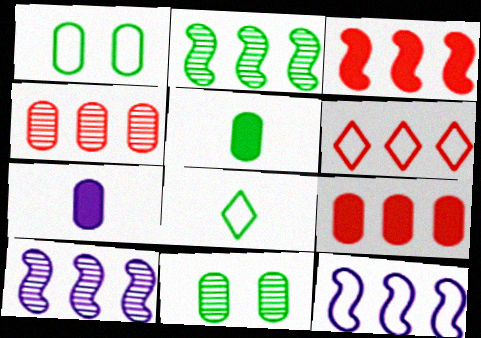[[1, 4, 7], 
[2, 3, 12], 
[3, 4, 6]]